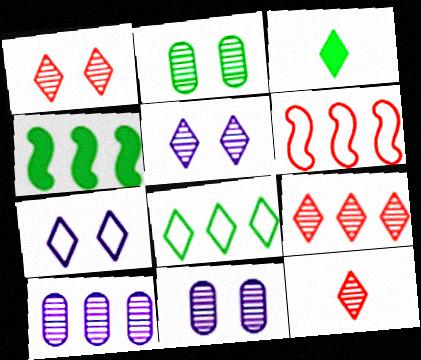[[1, 9, 12], 
[3, 6, 11], 
[3, 7, 9]]